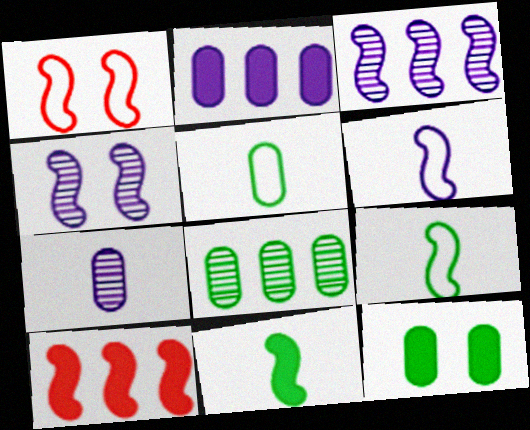[[1, 3, 11], 
[4, 9, 10], 
[5, 8, 12]]